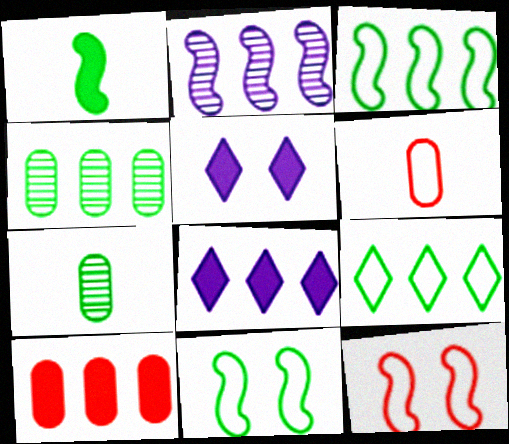[[1, 2, 12], 
[1, 5, 10], 
[2, 9, 10], 
[7, 8, 12]]